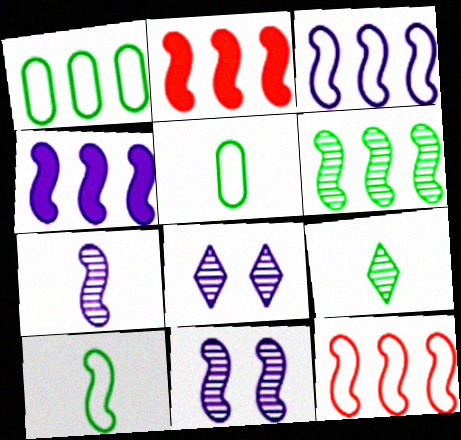[[2, 3, 6], 
[2, 5, 8], 
[2, 10, 11], 
[4, 6, 12]]